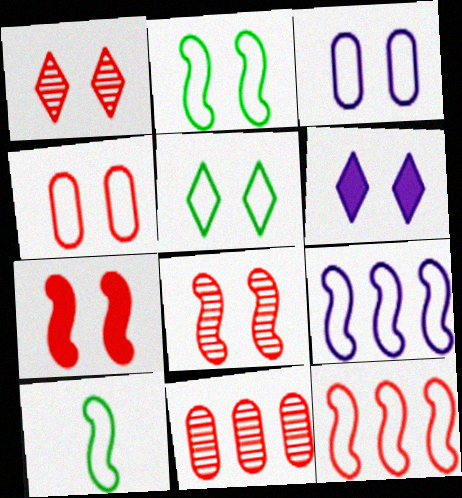[[1, 4, 7], 
[1, 5, 6], 
[6, 10, 11]]